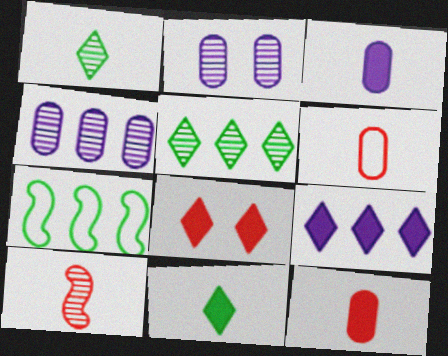[[2, 5, 10], 
[8, 9, 11]]